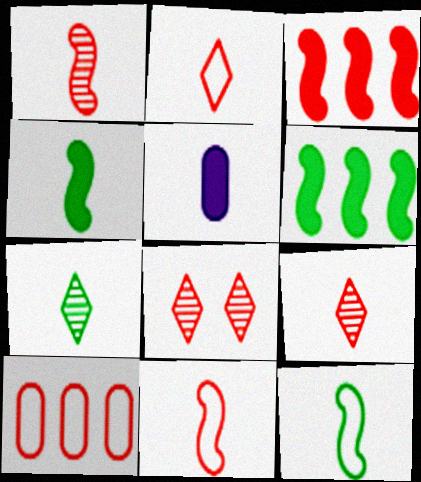[[5, 7, 11], 
[5, 9, 12]]